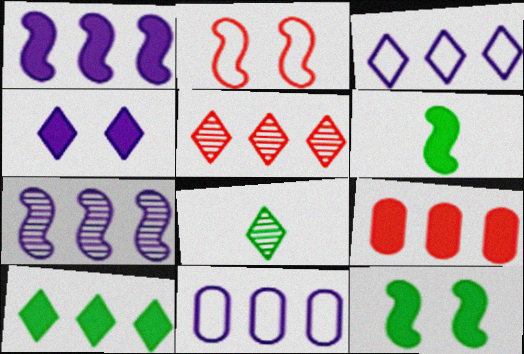[[1, 9, 10], 
[2, 6, 7], 
[3, 5, 10], 
[4, 6, 9]]